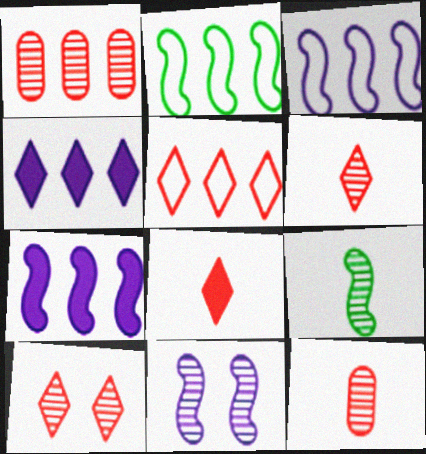[[1, 2, 4], 
[5, 8, 10]]